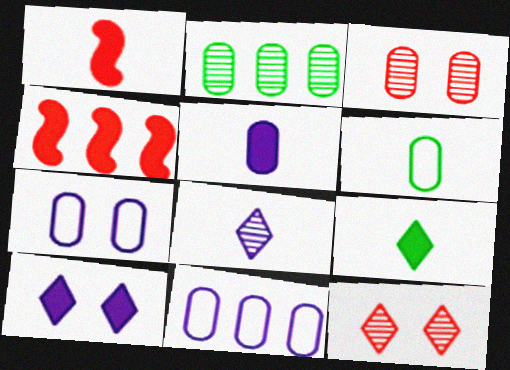[[1, 5, 9], 
[1, 6, 8]]